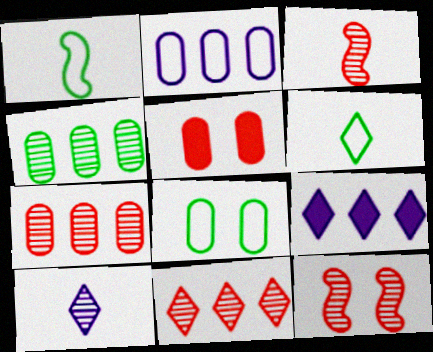[[3, 8, 9], 
[4, 10, 12]]